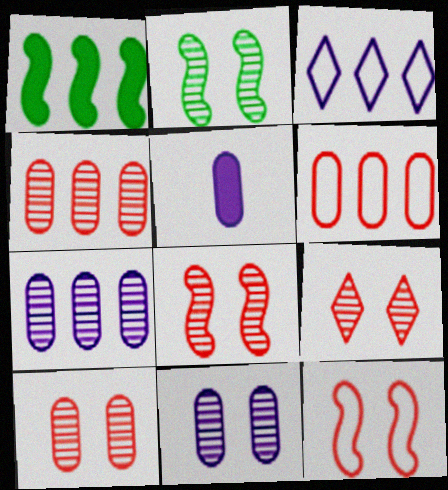[[1, 3, 4], 
[2, 9, 11], 
[8, 9, 10]]